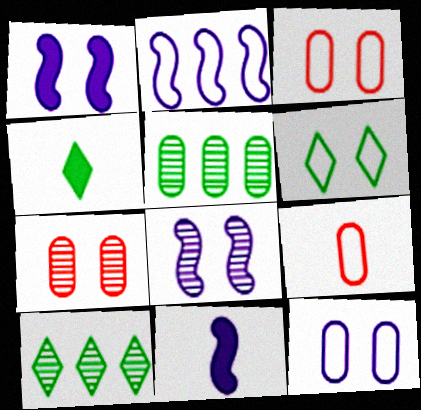[[1, 6, 7], 
[1, 9, 10], 
[2, 4, 7], 
[2, 6, 9], 
[2, 8, 11], 
[3, 10, 11], 
[4, 6, 10]]